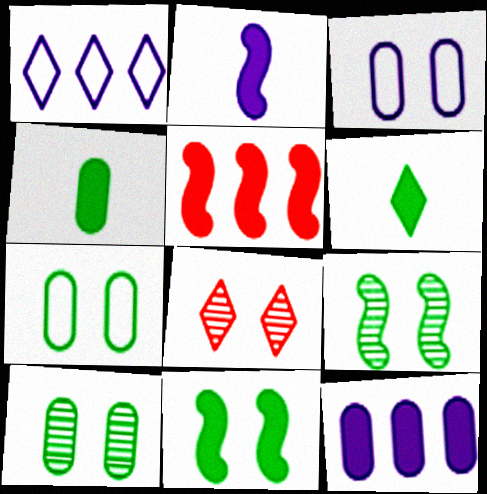[[1, 6, 8], 
[2, 5, 11], 
[3, 8, 11]]